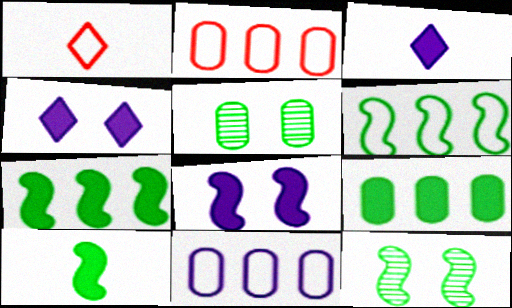[[2, 3, 12], 
[6, 10, 12]]